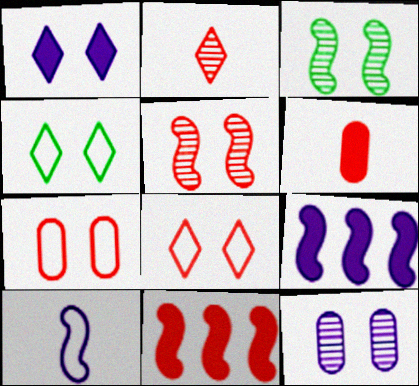[[1, 3, 7], 
[2, 7, 11], 
[3, 10, 11]]